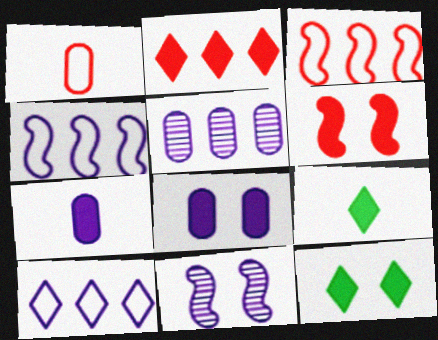[[6, 8, 12], 
[7, 10, 11]]